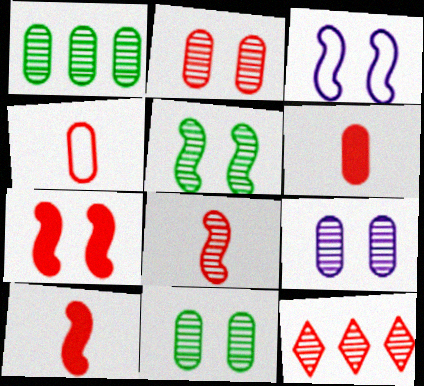[[2, 8, 12], 
[2, 9, 11], 
[3, 5, 7], 
[4, 7, 12]]